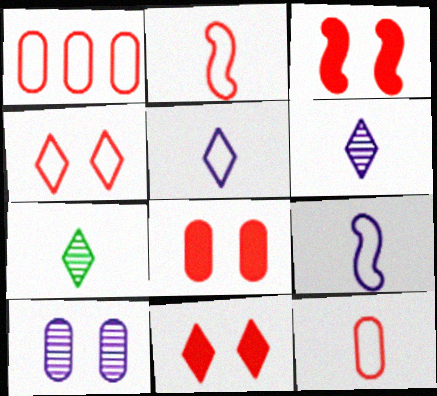[[1, 2, 4], 
[3, 8, 11]]